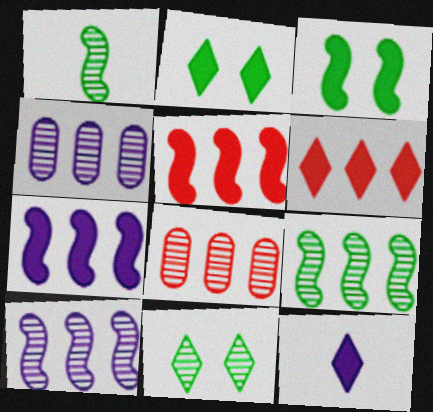[[2, 6, 12]]